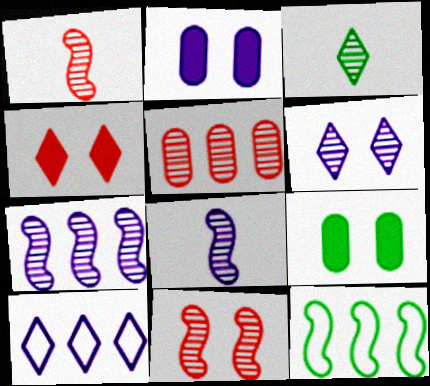[[1, 9, 10], 
[2, 8, 10], 
[3, 4, 10], 
[3, 9, 12]]